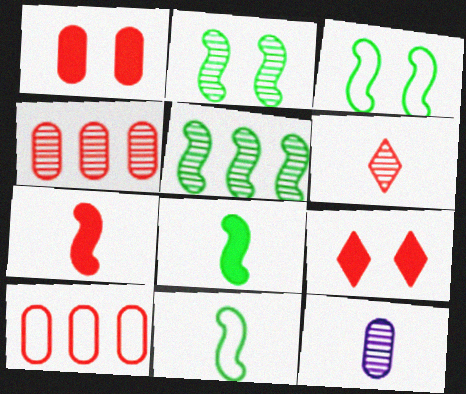[[3, 5, 8]]